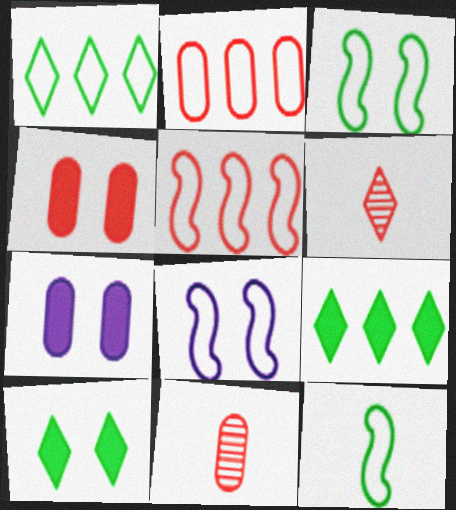[[2, 4, 11], 
[4, 5, 6], 
[5, 8, 12], 
[8, 9, 11]]